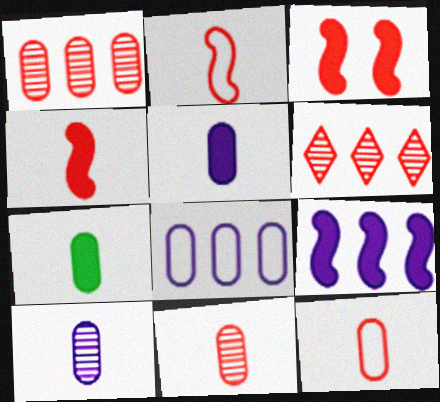[[3, 6, 12], 
[7, 10, 12]]